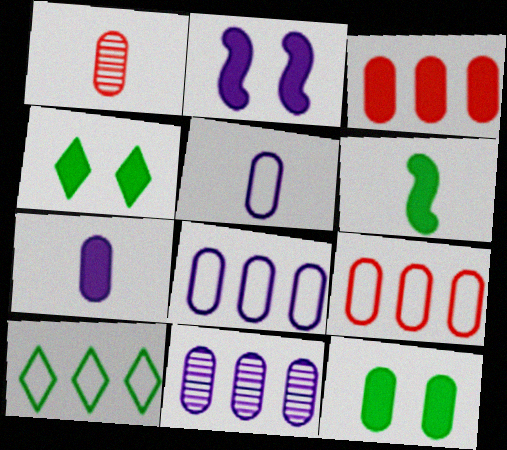[[1, 2, 10], 
[1, 8, 12], 
[3, 7, 12]]